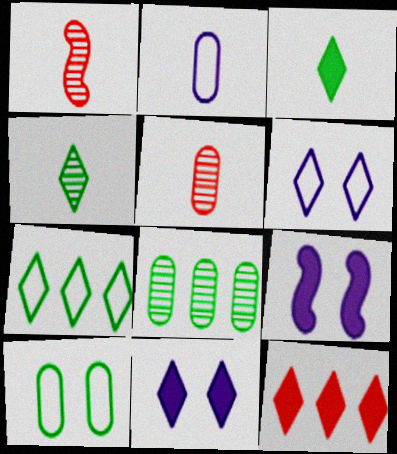[[1, 2, 3], 
[3, 11, 12], 
[4, 6, 12], 
[5, 7, 9]]